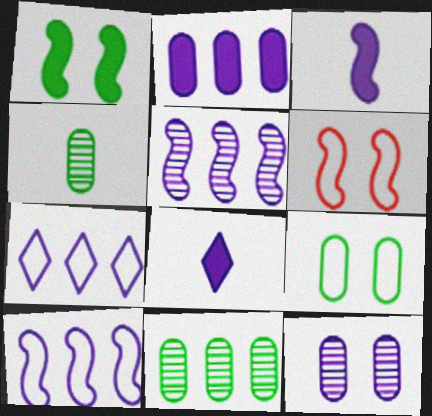[[2, 5, 7], 
[3, 7, 12], 
[6, 8, 11], 
[8, 10, 12]]